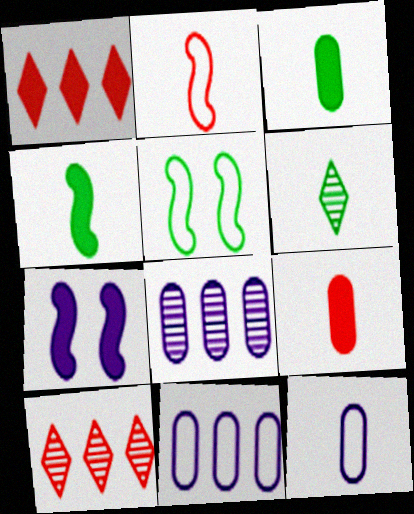[[1, 3, 7]]